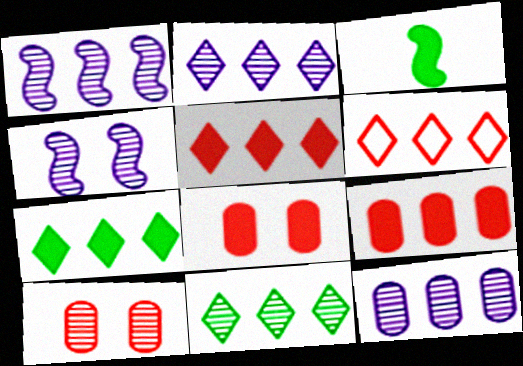[[1, 2, 12], 
[2, 6, 7]]